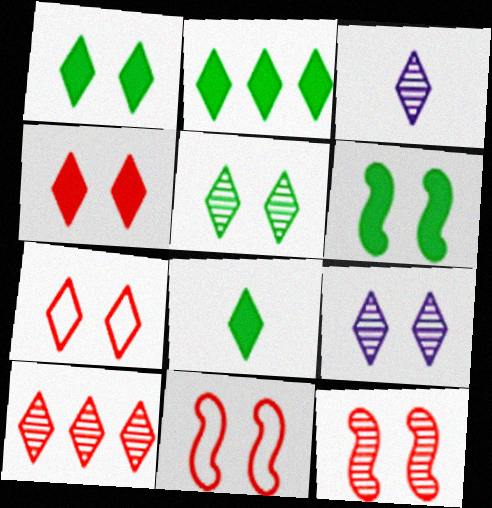[[1, 2, 8], 
[1, 7, 9], 
[2, 3, 7], 
[3, 5, 10]]